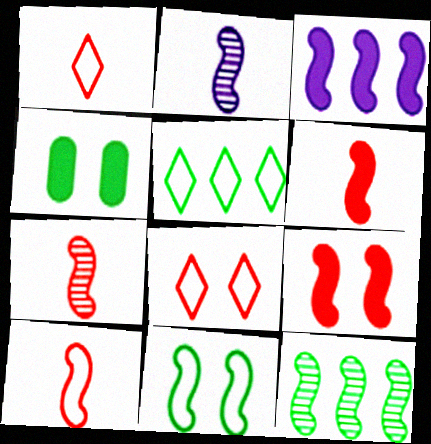[[3, 7, 11], 
[6, 7, 10]]